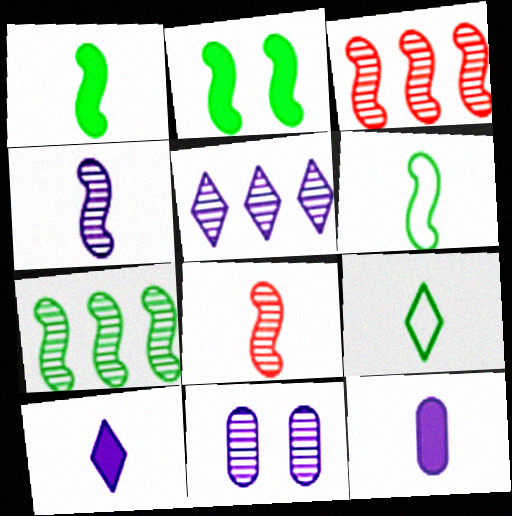[[2, 6, 7], 
[4, 5, 11], 
[8, 9, 12]]